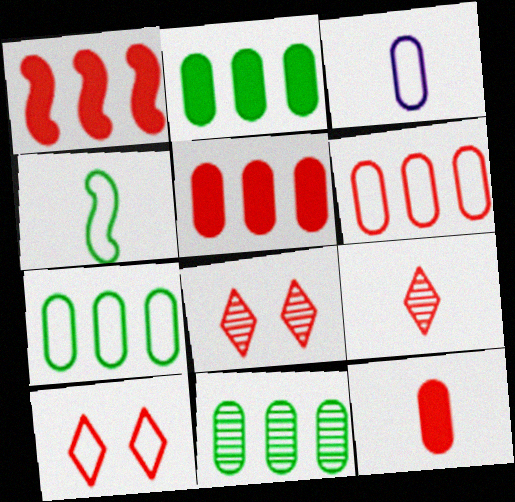[[2, 7, 11]]